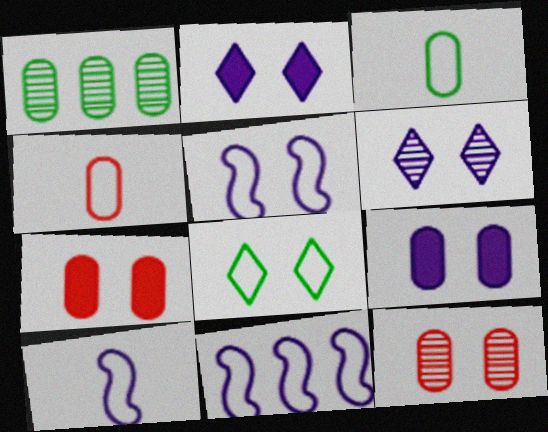[[1, 4, 9], 
[4, 8, 11], 
[5, 6, 9], 
[5, 10, 11]]